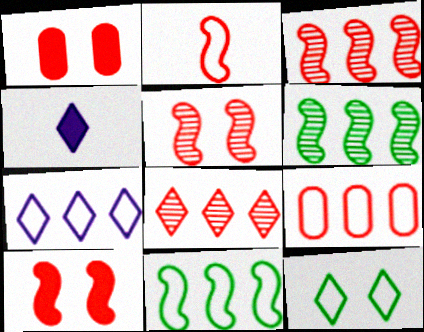[[1, 2, 8], 
[2, 3, 10], 
[4, 8, 12], 
[7, 9, 11]]